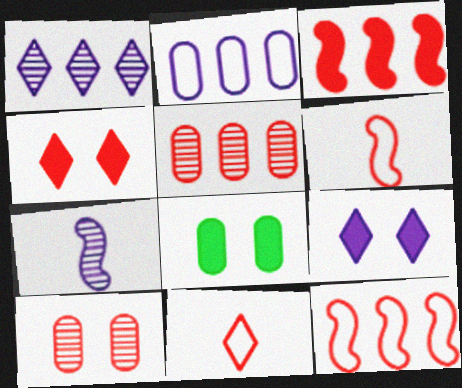[[1, 6, 8], 
[2, 7, 9], 
[3, 10, 11], 
[4, 5, 6]]